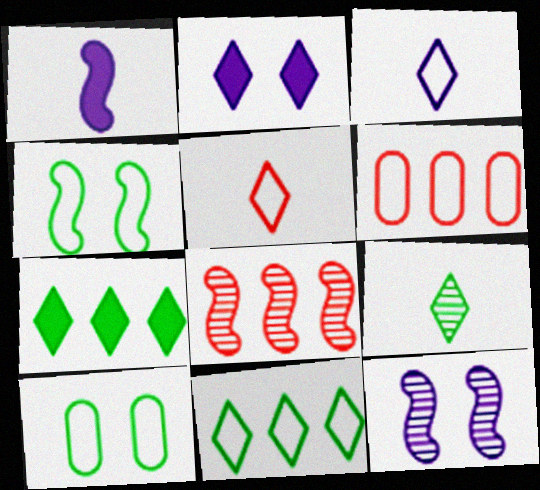[[1, 4, 8], 
[3, 4, 6]]